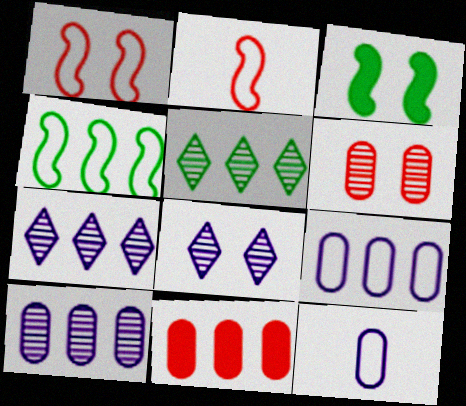[[4, 7, 11]]